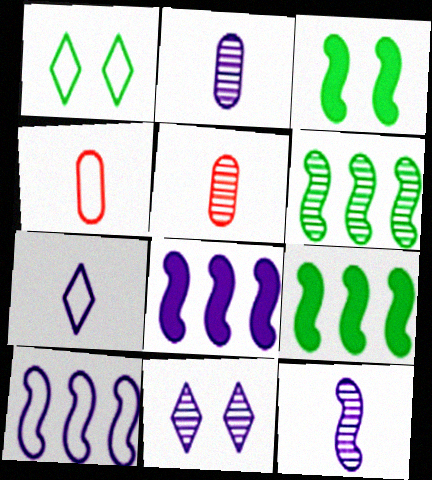[[1, 4, 10], 
[1, 5, 8], 
[4, 9, 11], 
[5, 6, 11]]